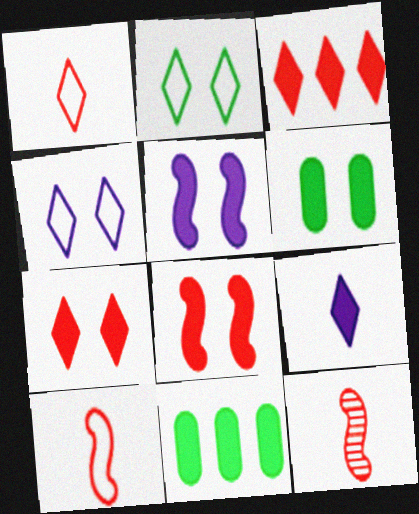[[4, 11, 12], 
[5, 6, 7], 
[8, 9, 11]]